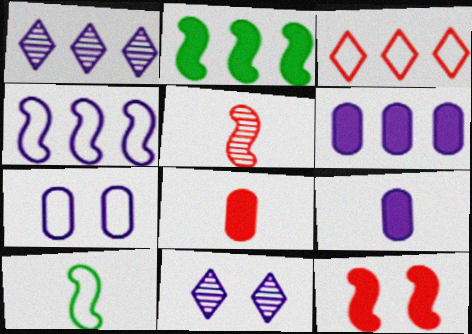[[1, 4, 6], 
[3, 7, 10], 
[4, 9, 11]]